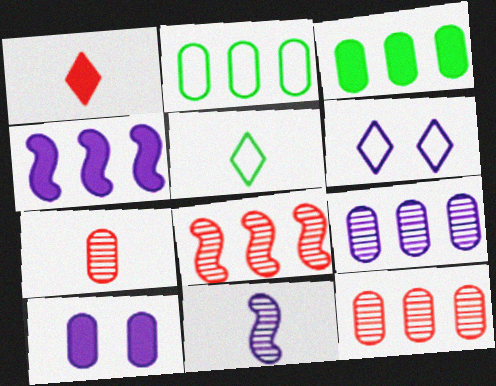[[2, 7, 10], 
[5, 8, 10]]